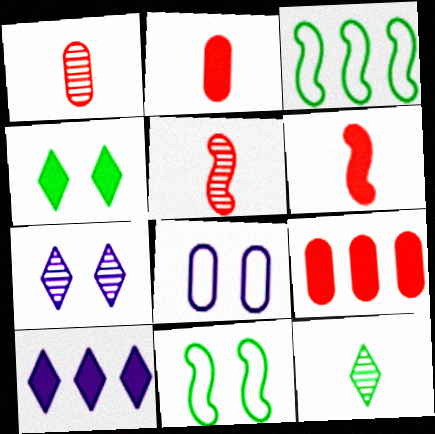[[1, 10, 11], 
[2, 3, 7]]